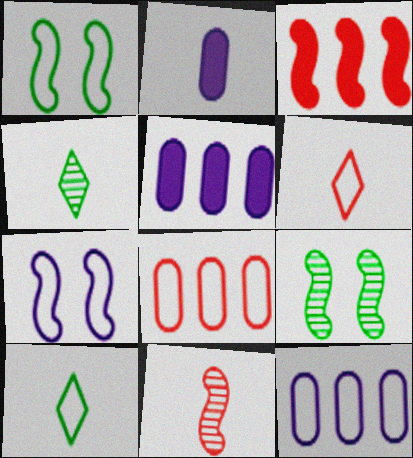[[1, 6, 12], 
[2, 10, 11], 
[5, 6, 9], 
[7, 8, 10]]